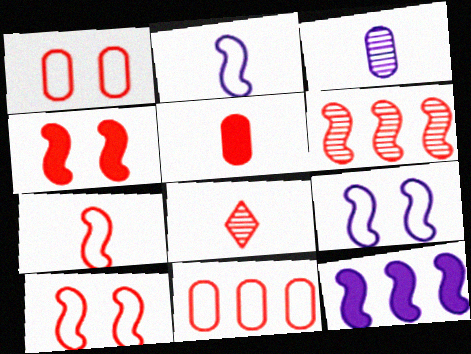[[4, 6, 7], 
[4, 8, 11], 
[5, 7, 8]]